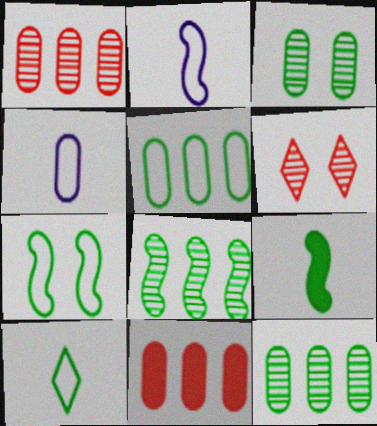[[3, 4, 11], 
[5, 7, 10], 
[7, 8, 9]]